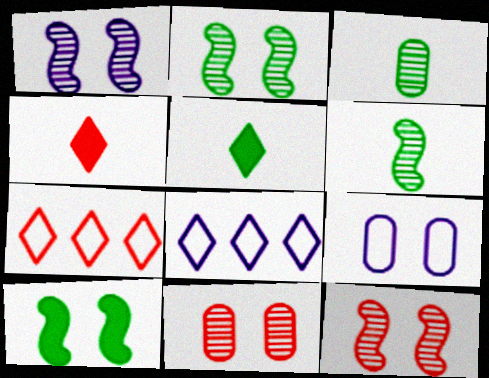[[1, 2, 12]]